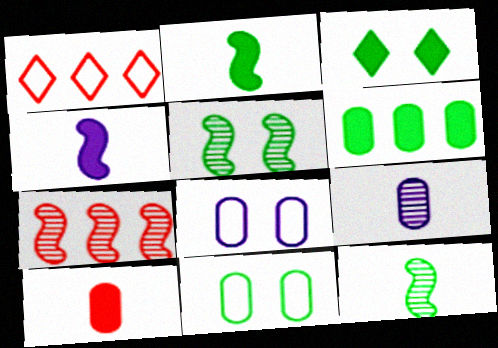[[2, 3, 6], 
[3, 5, 11]]